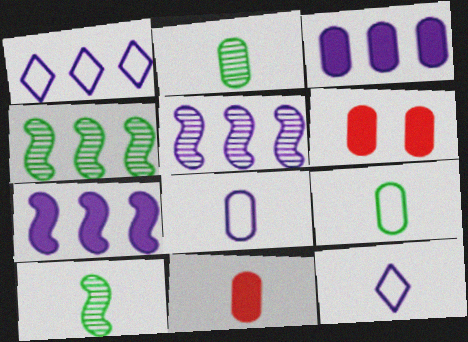[[1, 3, 5], 
[1, 6, 10], 
[2, 8, 11], 
[4, 6, 12], 
[10, 11, 12]]